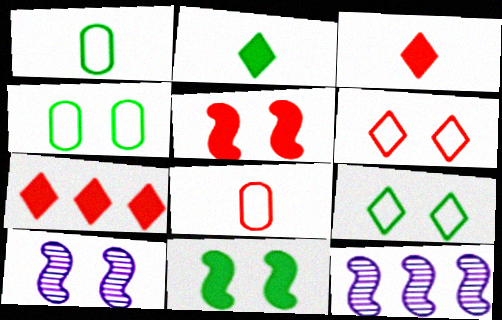[[1, 7, 10], 
[3, 4, 12]]